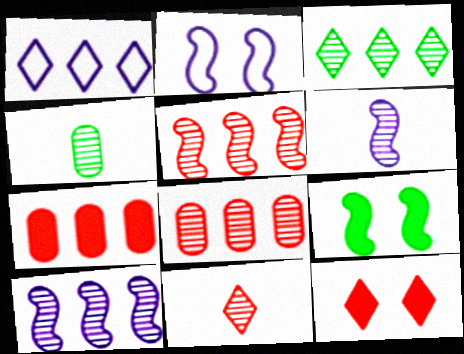[[3, 8, 10], 
[4, 6, 11]]